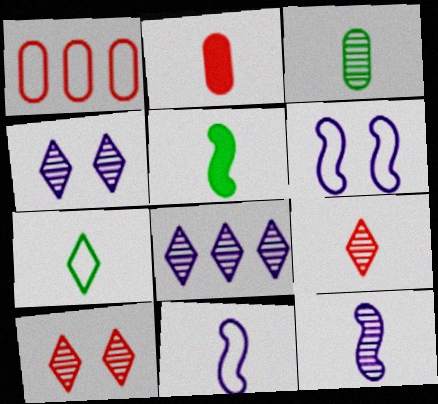[[1, 4, 5], 
[1, 6, 7], 
[2, 7, 12], 
[3, 5, 7], 
[3, 9, 12]]